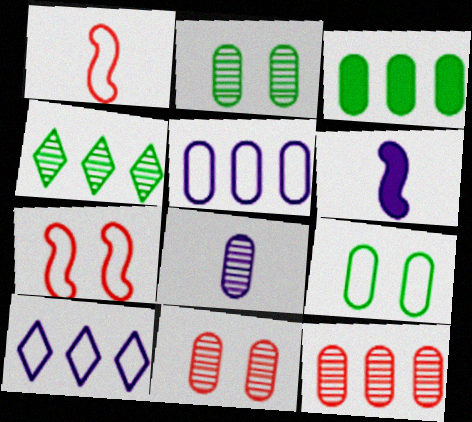[[1, 9, 10], 
[2, 8, 12], 
[3, 5, 12]]